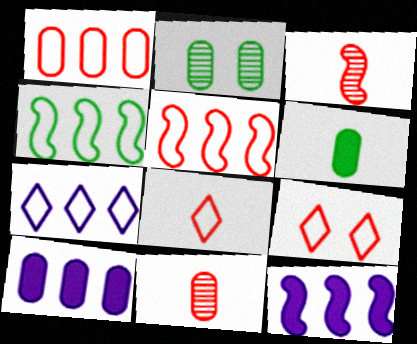[[1, 4, 7], 
[2, 8, 12]]